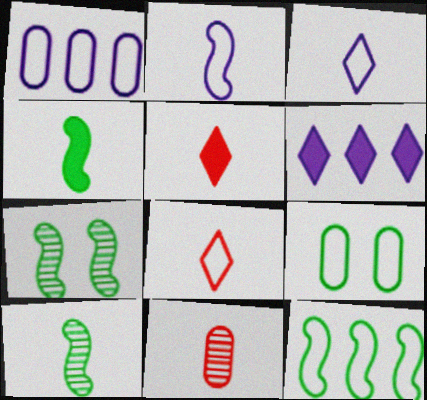[[1, 5, 7], 
[3, 4, 11], 
[4, 7, 12]]